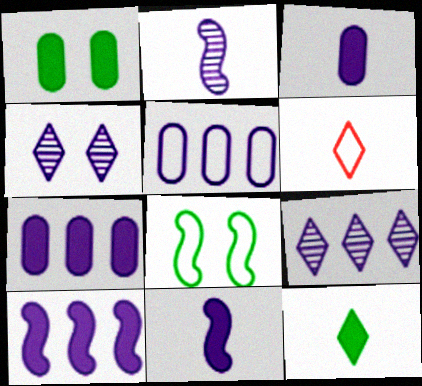[[4, 5, 11], 
[5, 6, 8], 
[5, 9, 10]]